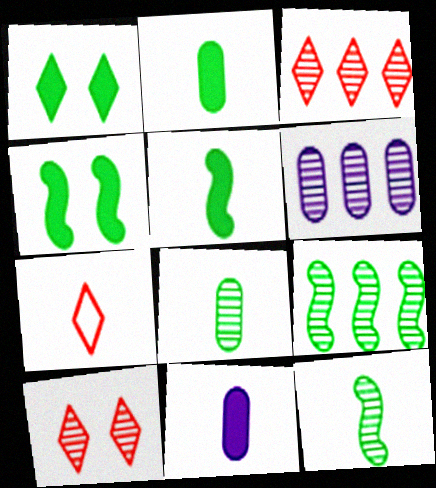[[3, 6, 9], 
[4, 6, 7], 
[6, 10, 12], 
[7, 11, 12]]